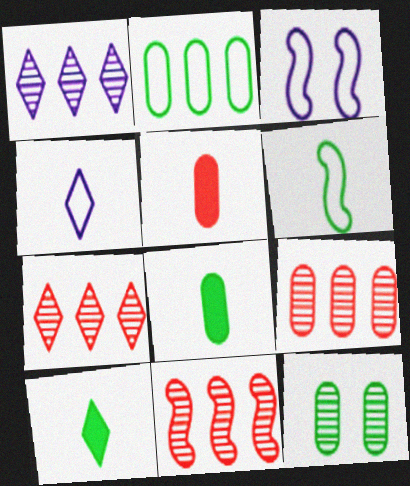[[2, 8, 12], 
[3, 7, 8], 
[3, 9, 10], 
[7, 9, 11]]